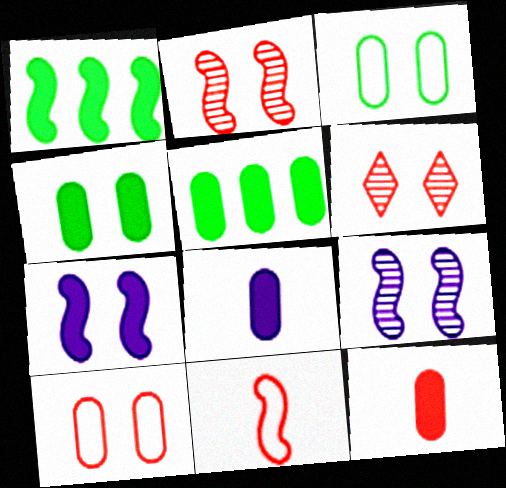[[1, 9, 11], 
[3, 6, 7]]